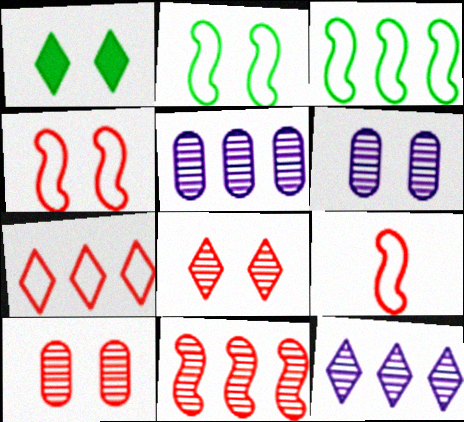[[1, 4, 6], 
[1, 5, 9]]